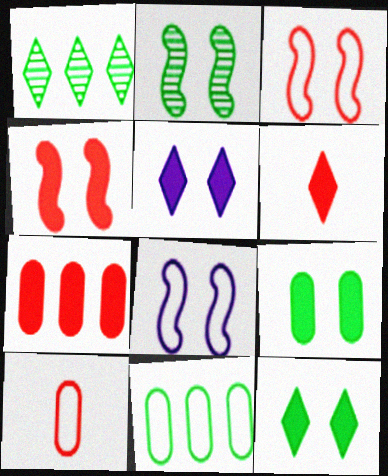[[2, 4, 8], 
[4, 5, 9], 
[4, 6, 7]]